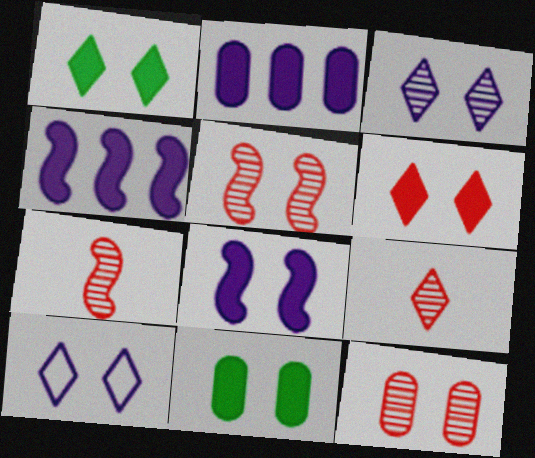[[5, 10, 11], 
[6, 8, 11]]